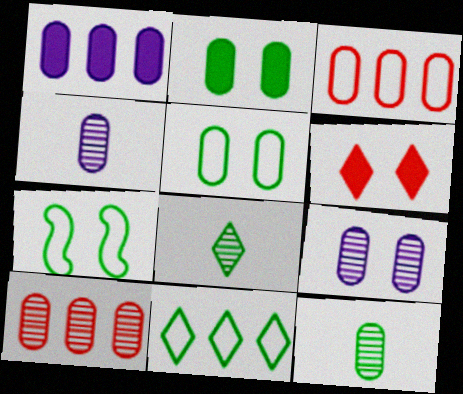[[2, 3, 4], 
[6, 7, 9], 
[9, 10, 12]]